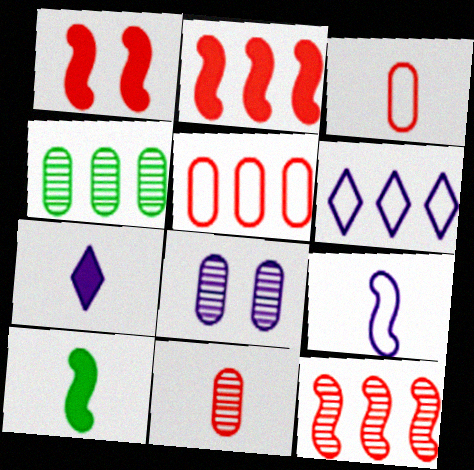[[2, 4, 6], 
[4, 8, 11]]